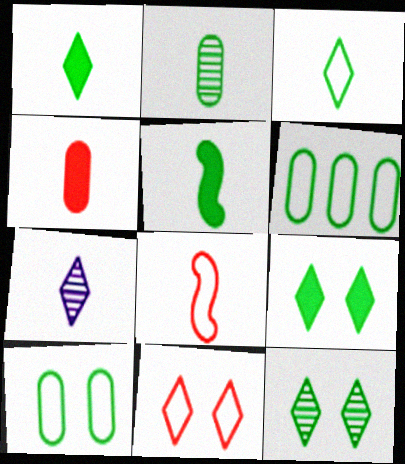[[2, 3, 5], 
[5, 6, 12]]